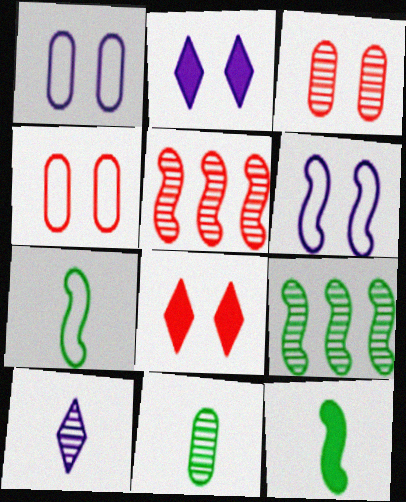[[3, 9, 10], 
[5, 6, 12]]